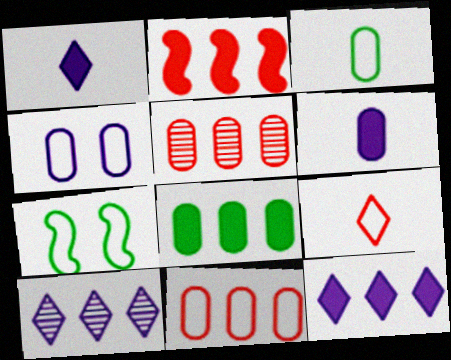[[1, 5, 7], 
[2, 8, 12], 
[3, 4, 11]]